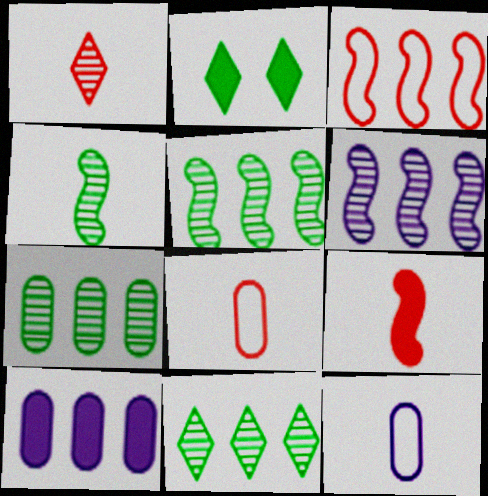[[1, 8, 9], 
[2, 6, 8], 
[2, 9, 10], 
[3, 10, 11], 
[5, 7, 11]]